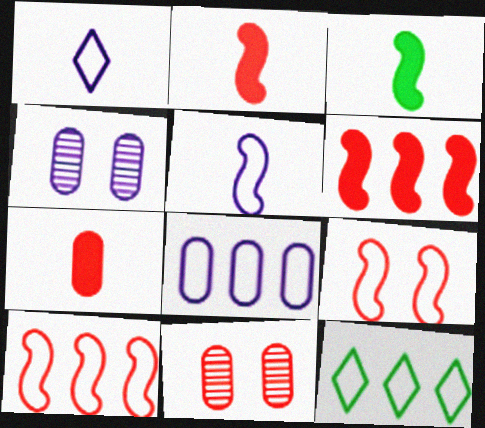[[2, 4, 12], 
[8, 10, 12]]